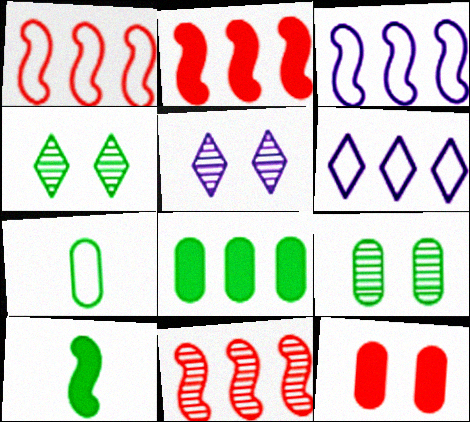[[1, 2, 11], 
[2, 5, 7], 
[6, 8, 11], 
[7, 8, 9]]